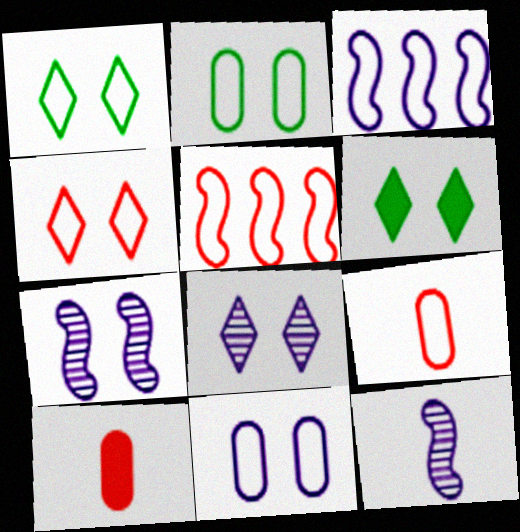[[1, 3, 9], 
[4, 5, 9], 
[4, 6, 8]]